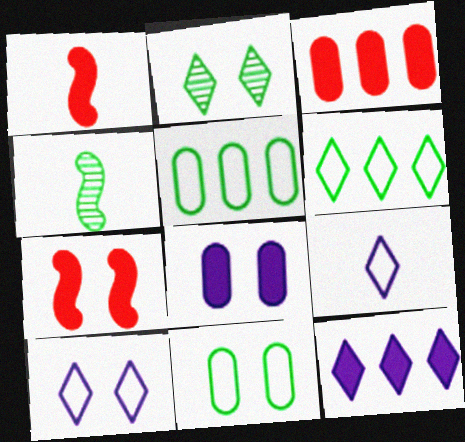[[3, 4, 10]]